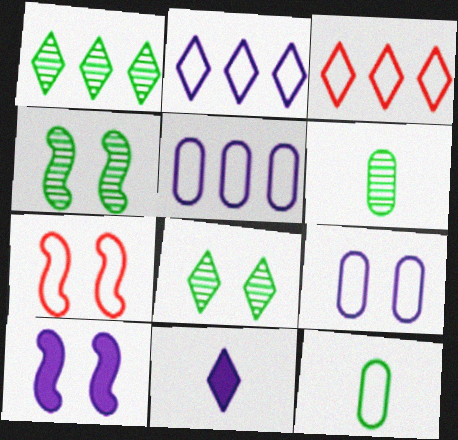[[1, 4, 6], 
[2, 7, 12], 
[3, 6, 10], 
[3, 8, 11], 
[4, 7, 10]]